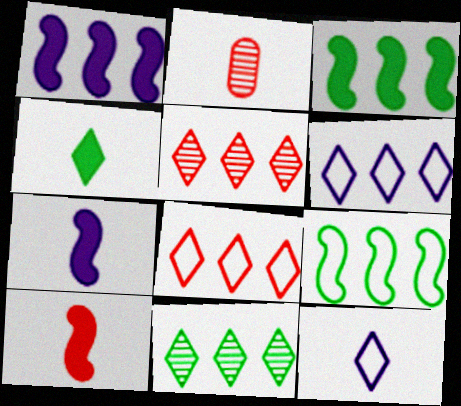[]